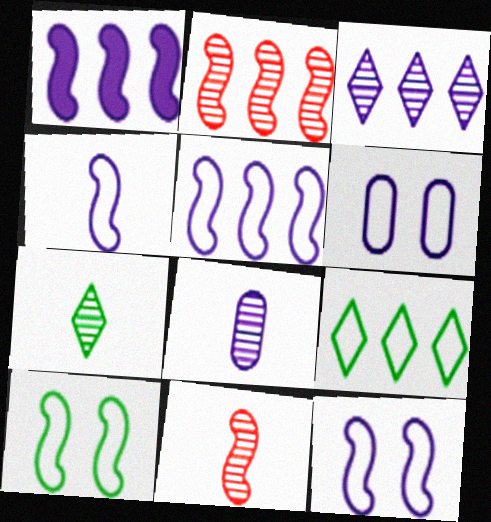[[1, 10, 11], 
[4, 5, 12], 
[7, 8, 11]]